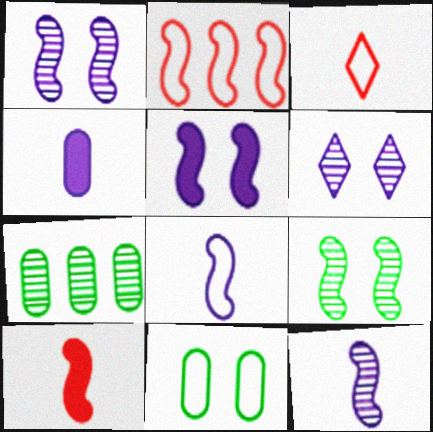[[3, 5, 7]]